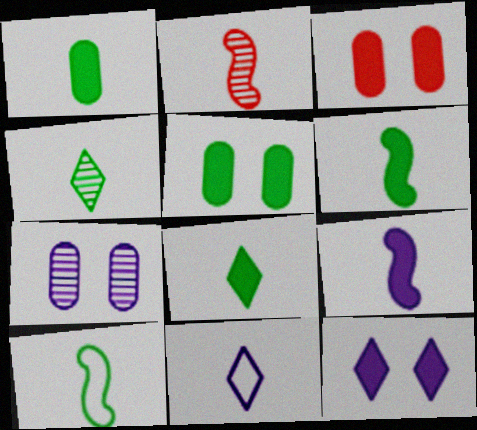[[1, 2, 11], 
[1, 4, 10], 
[1, 6, 8], 
[2, 9, 10]]